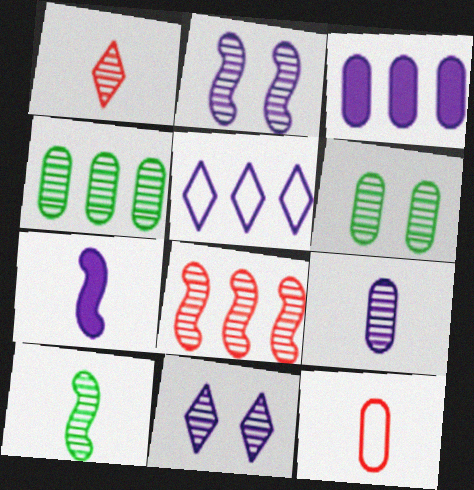[[1, 2, 4], 
[1, 9, 10], 
[2, 8, 10], 
[3, 6, 12]]